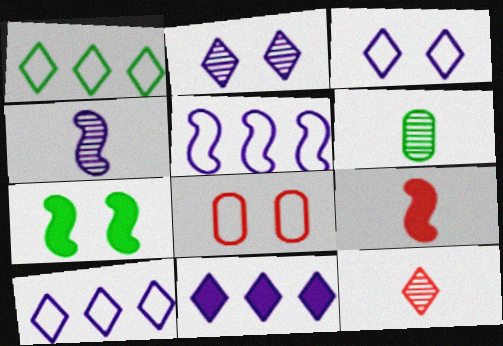[[1, 6, 7], 
[2, 7, 8], 
[4, 6, 12]]